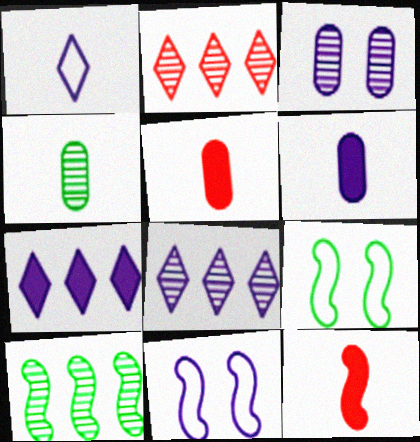[[1, 4, 12], 
[2, 6, 9], 
[5, 8, 9], 
[6, 8, 11], 
[10, 11, 12]]